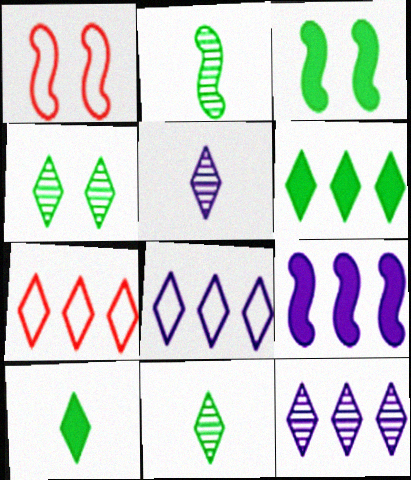[[1, 2, 9], 
[6, 7, 12]]